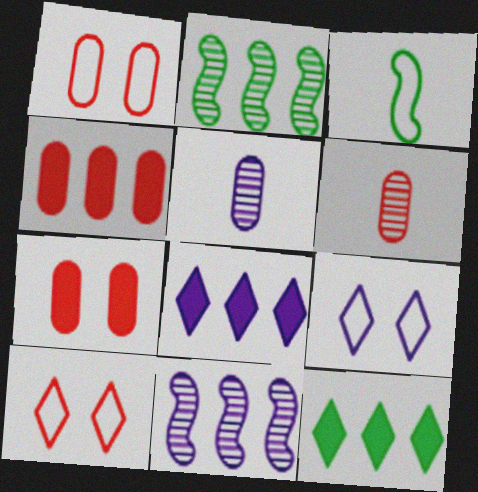[[1, 4, 6]]